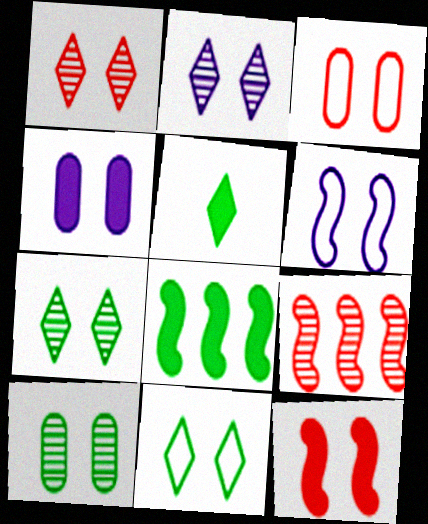[[1, 2, 7], 
[1, 3, 12], 
[2, 4, 6], 
[3, 4, 10], 
[3, 6, 11]]